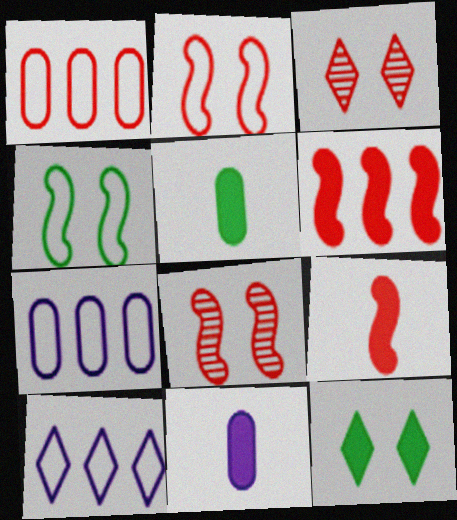[[1, 3, 9], 
[5, 8, 10], 
[6, 11, 12]]